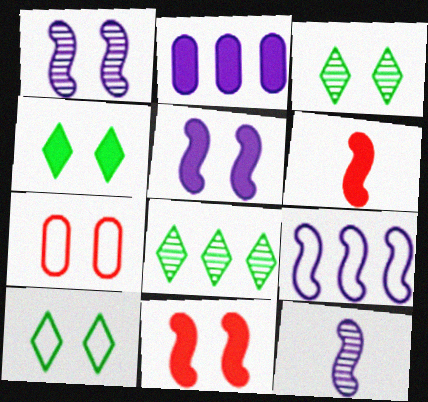[[1, 4, 7], 
[2, 4, 6], 
[3, 4, 10], 
[3, 5, 7], 
[5, 9, 12]]